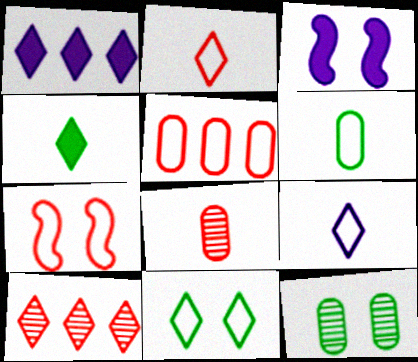[[2, 5, 7], 
[3, 6, 10]]